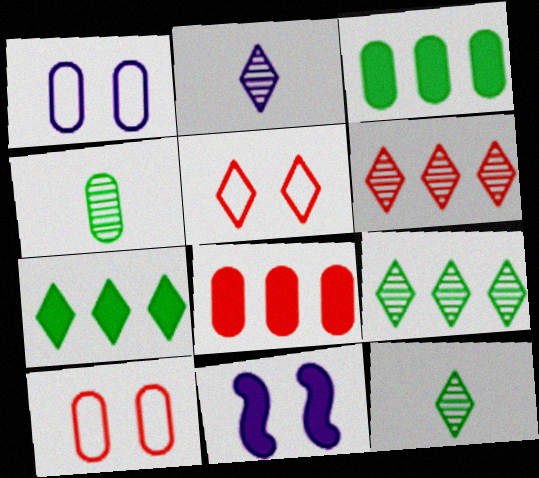[[1, 4, 8], 
[2, 5, 7]]